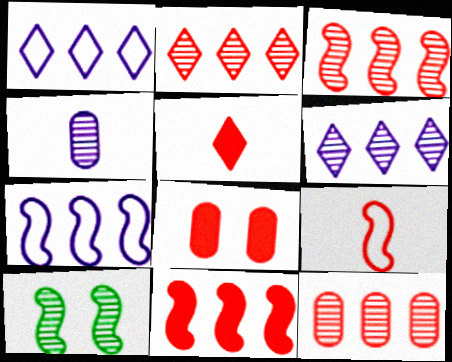[[2, 3, 12], 
[2, 4, 10], 
[2, 8, 9], 
[5, 8, 11]]